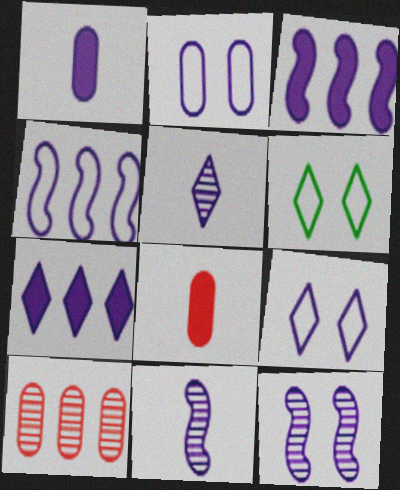[[2, 3, 5], 
[2, 7, 11], 
[5, 7, 9]]